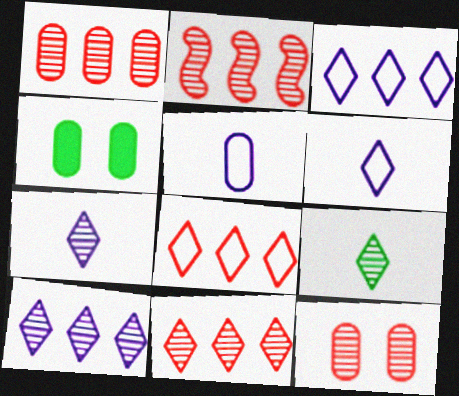[[1, 2, 11], 
[1, 4, 5], 
[2, 4, 6]]